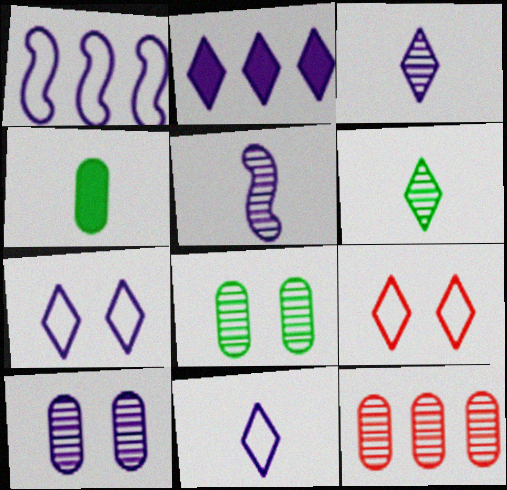[[2, 3, 7], 
[2, 6, 9]]